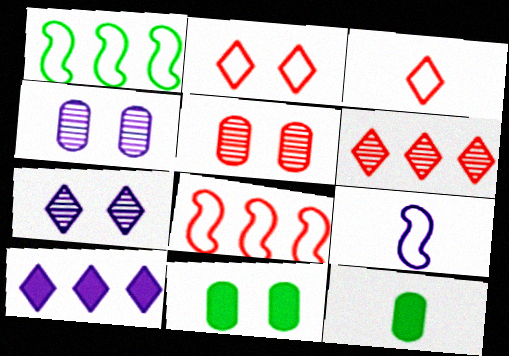[[4, 9, 10], 
[6, 9, 11], 
[7, 8, 12]]